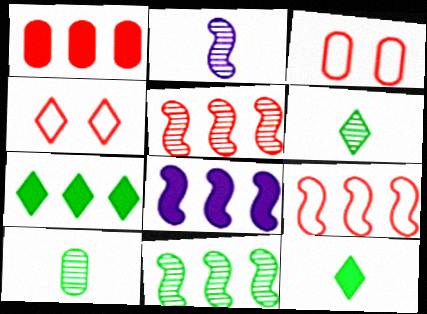[[1, 7, 8], 
[2, 3, 7], 
[3, 6, 8], 
[4, 8, 10], 
[8, 9, 11]]